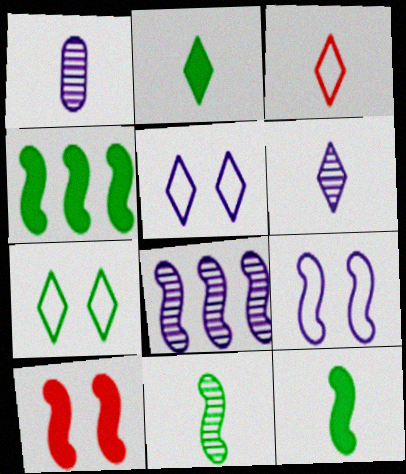[[1, 3, 12], 
[2, 3, 6]]